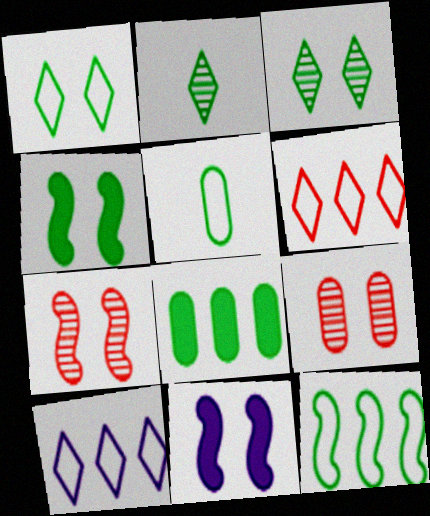[[1, 5, 12], 
[1, 9, 11]]